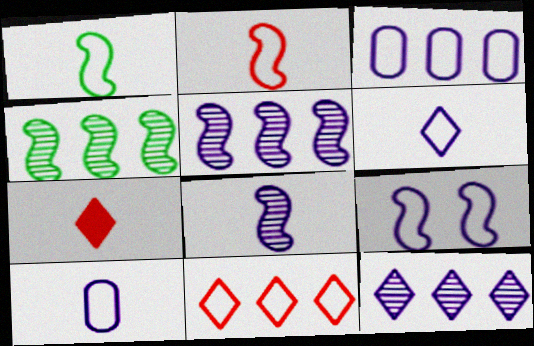[[3, 6, 9]]